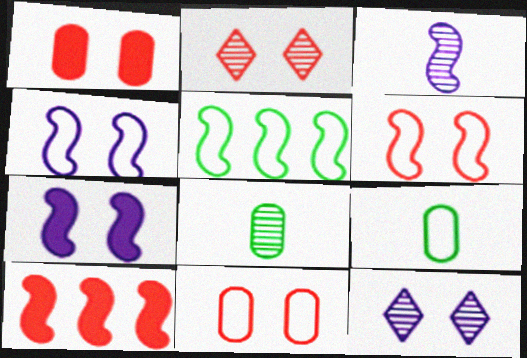[[1, 2, 6], 
[9, 10, 12]]